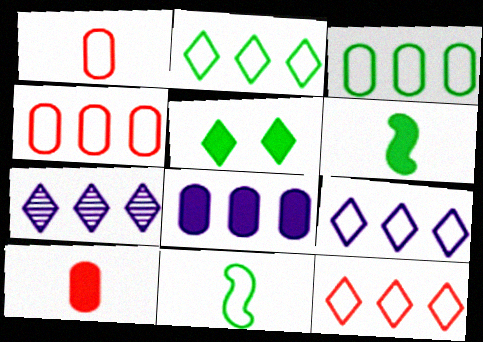[[2, 9, 12]]